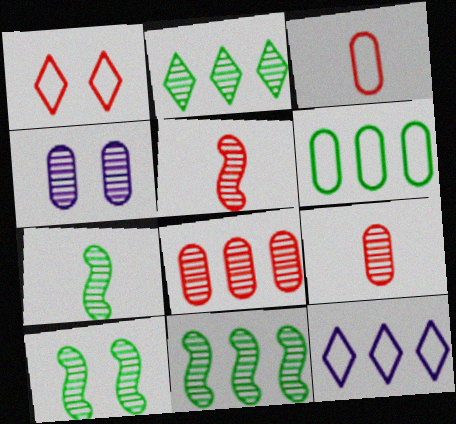[[2, 4, 5], 
[7, 10, 11]]